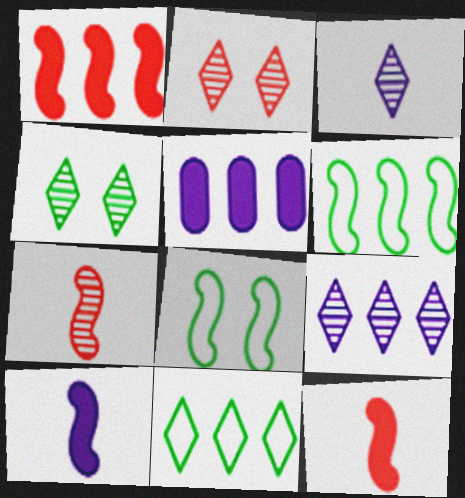[]